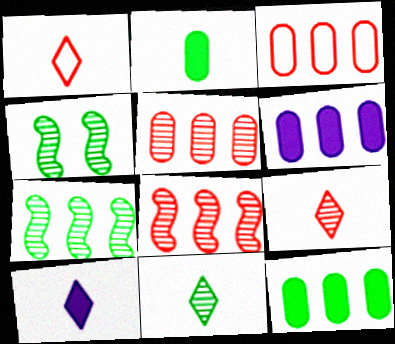[[1, 4, 6], 
[1, 10, 11], 
[3, 4, 10]]